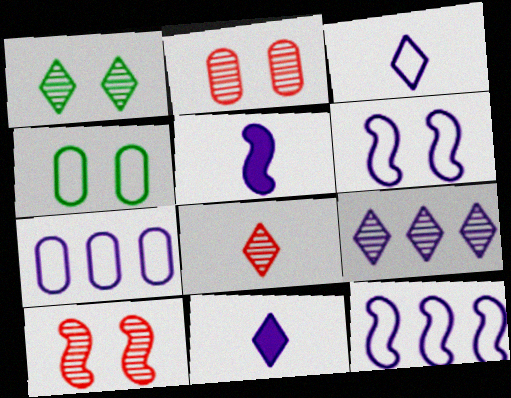[[1, 8, 9], 
[3, 6, 7]]